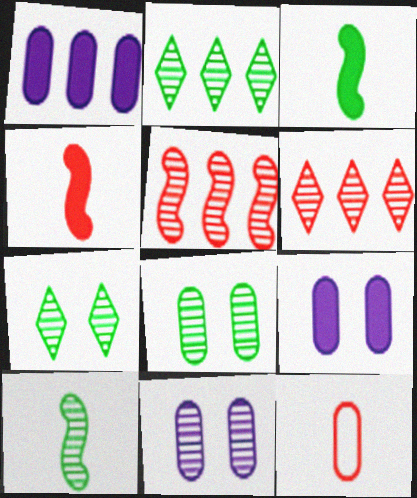[[1, 8, 12], 
[2, 8, 10], 
[6, 10, 11]]